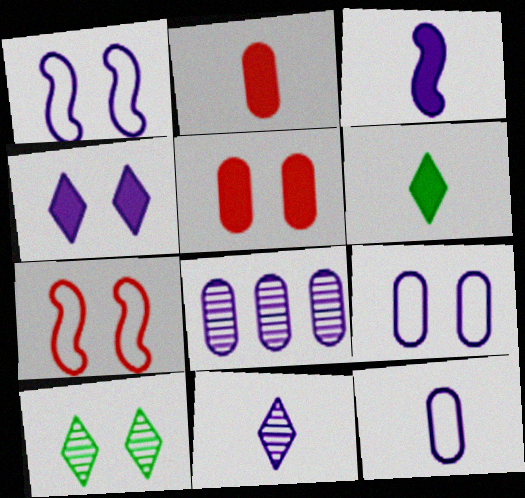[[1, 5, 10], 
[2, 3, 6], 
[3, 11, 12], 
[6, 7, 8]]